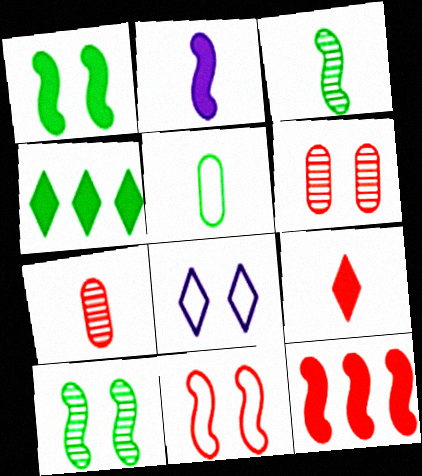[[1, 2, 12], 
[1, 6, 8], 
[4, 5, 10]]